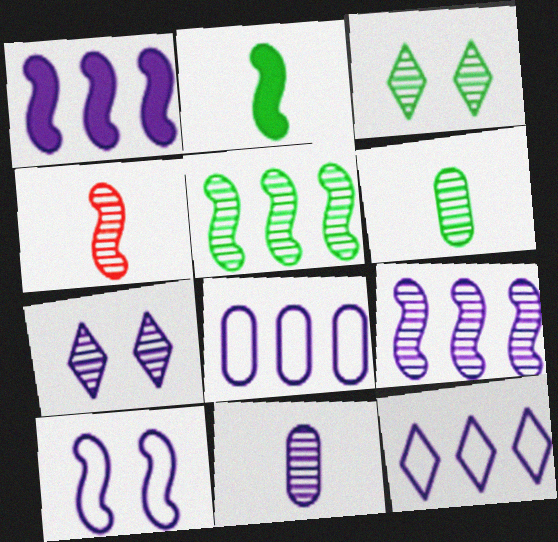[[3, 5, 6], 
[7, 9, 11]]